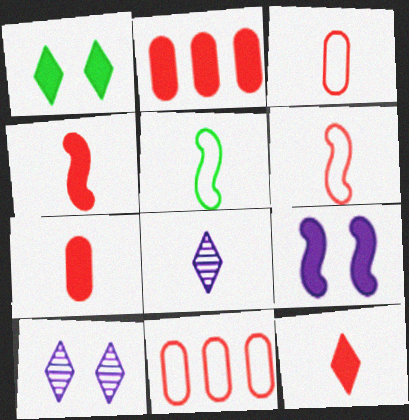[[2, 5, 10], 
[4, 7, 12], 
[5, 7, 8]]